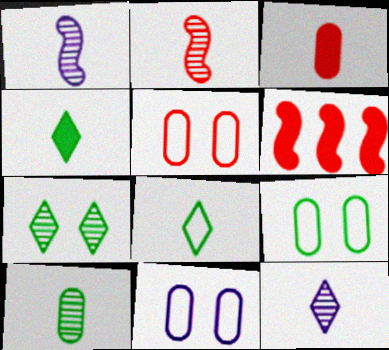[[1, 3, 8], 
[2, 10, 12], 
[5, 9, 11], 
[6, 9, 12]]